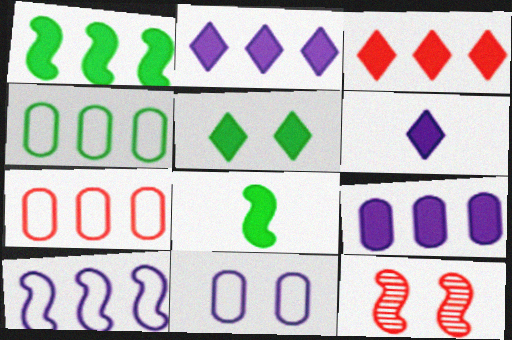[[1, 3, 9], 
[3, 5, 6], 
[4, 6, 12], 
[5, 11, 12], 
[8, 10, 12]]